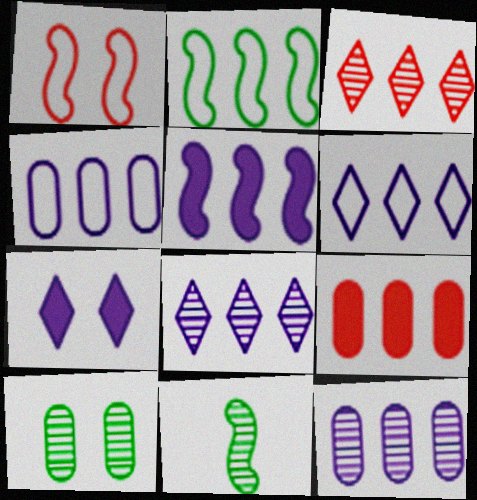[[1, 5, 11], 
[1, 7, 10], 
[2, 8, 9], 
[4, 5, 8], 
[5, 6, 12]]